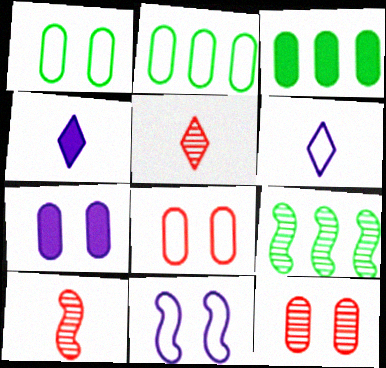[[1, 7, 12], 
[3, 5, 11], 
[4, 8, 9]]